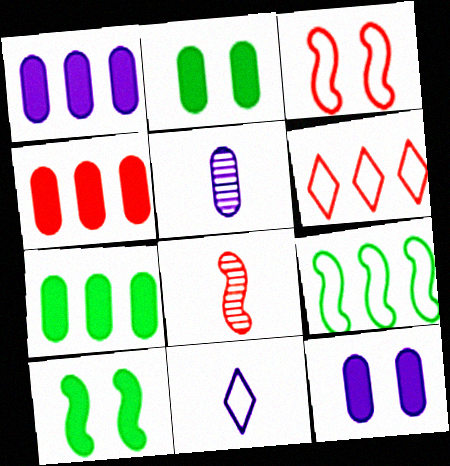[[1, 4, 7], 
[5, 6, 10]]